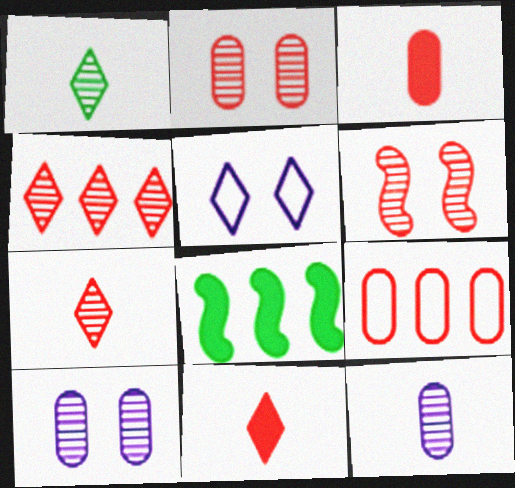[[2, 3, 9], 
[6, 9, 11]]